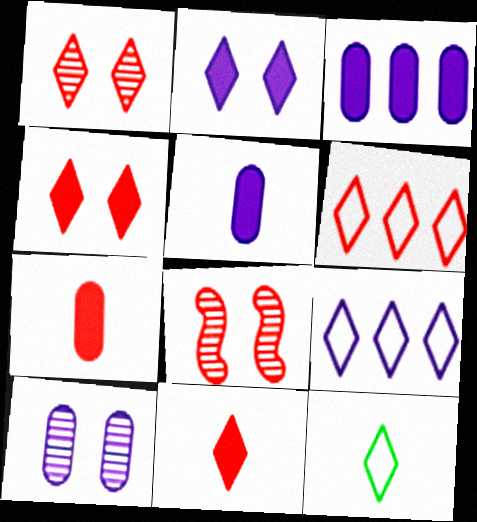[[1, 6, 11], 
[3, 8, 12], 
[6, 7, 8]]